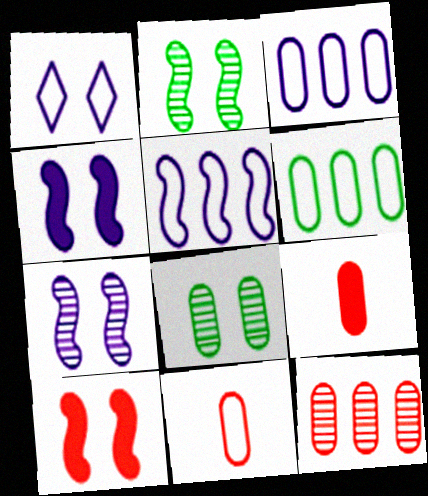[[1, 8, 10], 
[3, 8, 9]]